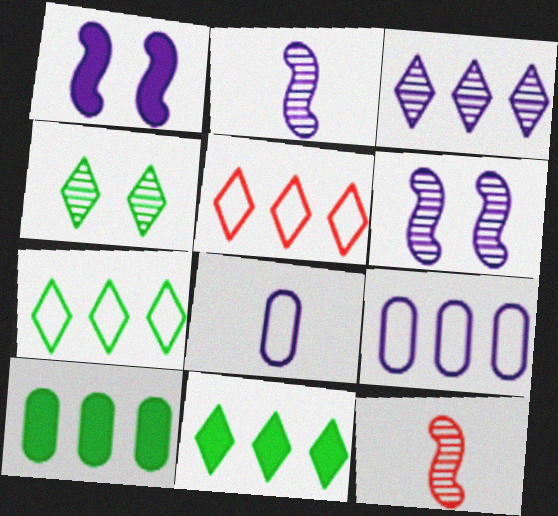[[1, 3, 8], 
[3, 5, 11]]